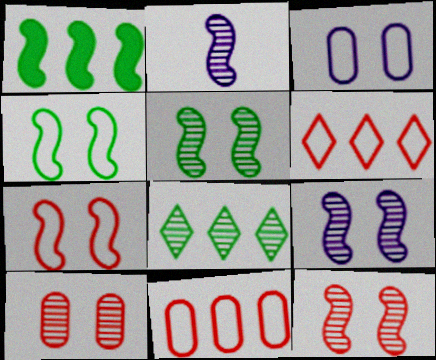[[1, 2, 7], 
[2, 8, 10], 
[5, 9, 12]]